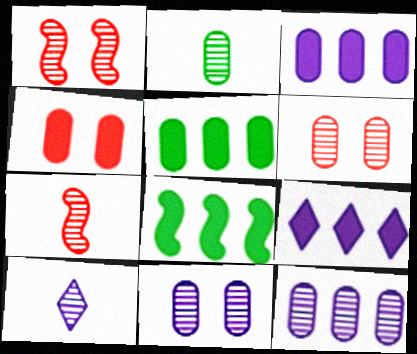[[2, 6, 12], 
[2, 7, 10]]